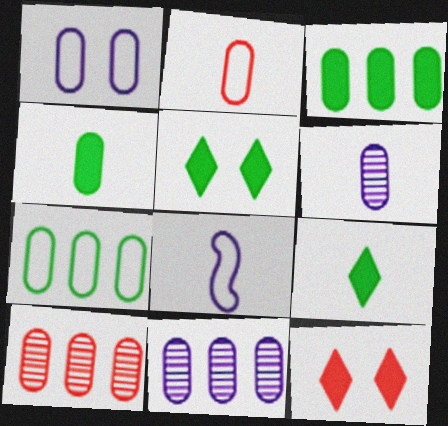[[1, 2, 7], 
[1, 4, 10], 
[2, 4, 6], 
[5, 8, 10]]